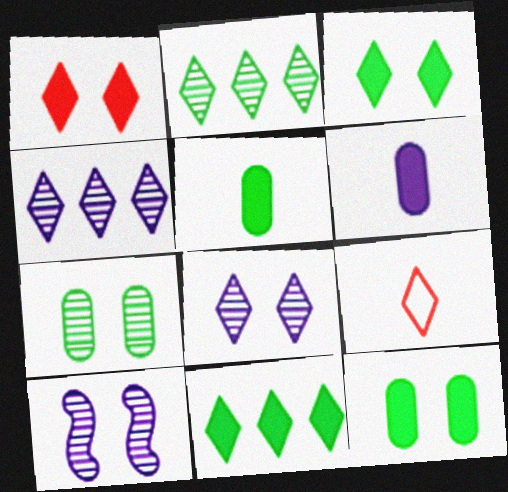[[3, 4, 9], 
[8, 9, 11]]